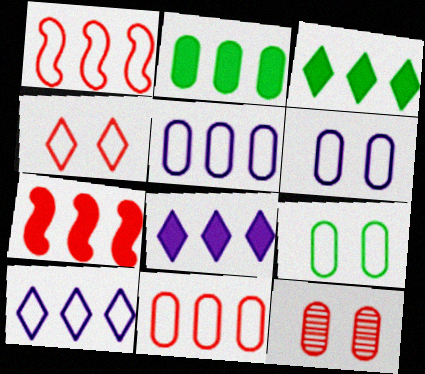[[2, 7, 8]]